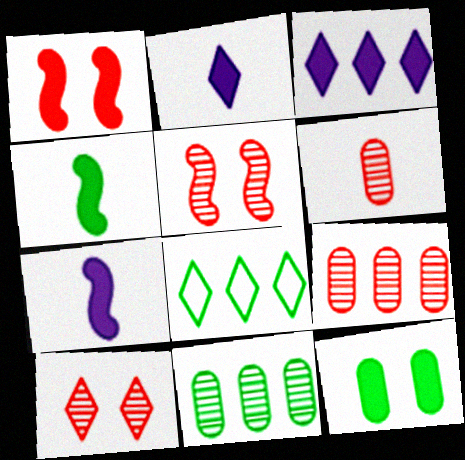[[2, 8, 10]]